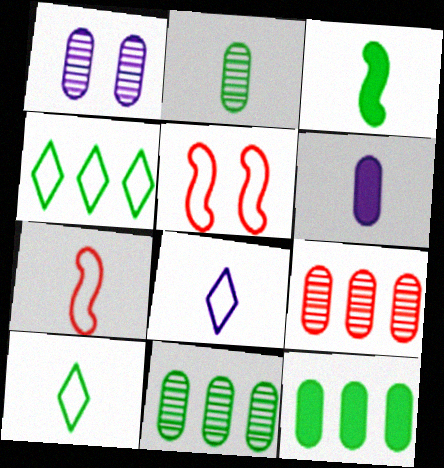[[1, 2, 9], 
[2, 3, 10]]